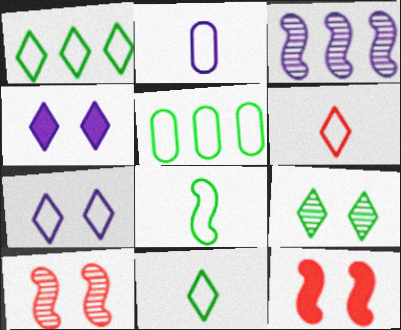[[1, 6, 7], 
[2, 3, 4], 
[2, 6, 8], 
[3, 8, 12]]